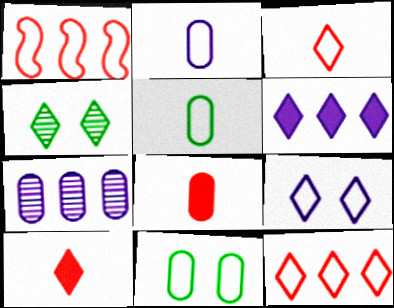[[1, 5, 9], 
[3, 4, 6], 
[7, 8, 11]]